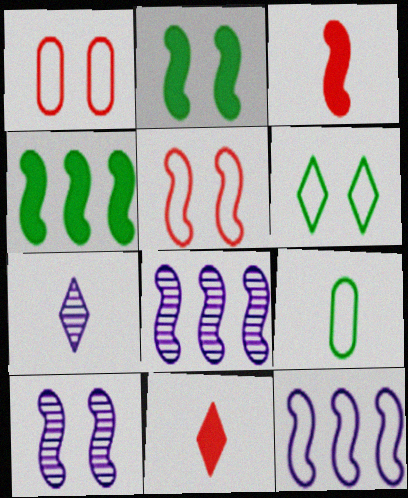[[1, 4, 7], 
[2, 5, 10], 
[3, 7, 9]]